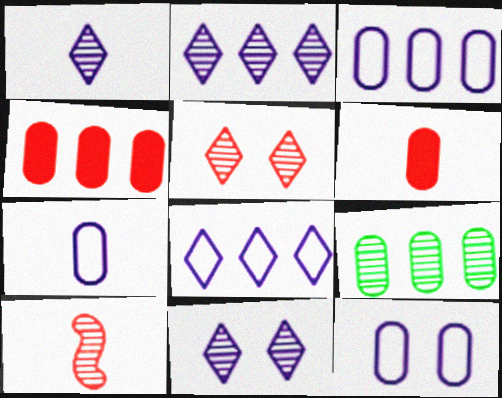[[1, 2, 11], 
[3, 4, 9], 
[3, 7, 12], 
[6, 9, 12], 
[9, 10, 11]]